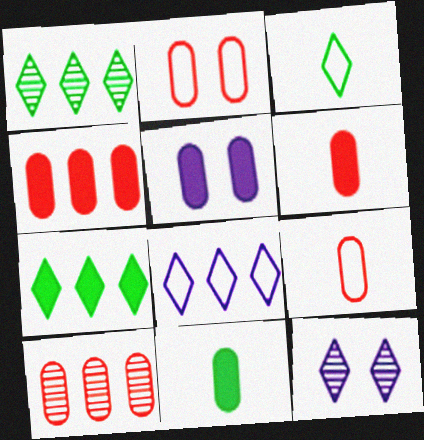[[2, 6, 10], 
[4, 5, 11]]